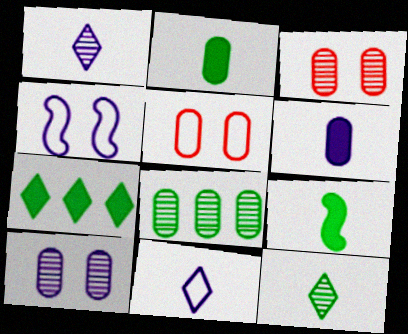[[5, 6, 8]]